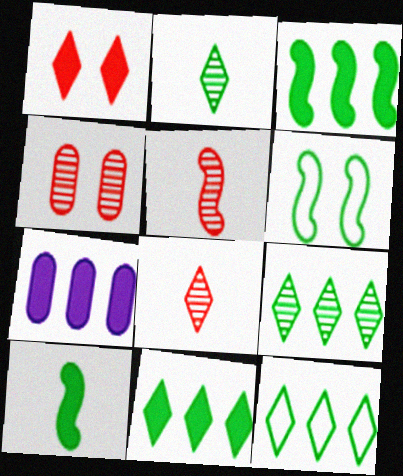[[1, 7, 10], 
[6, 7, 8], 
[9, 11, 12]]